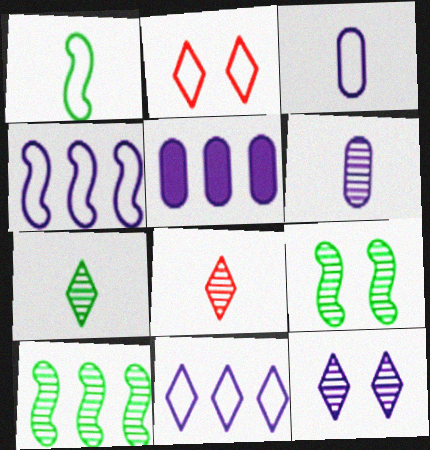[]